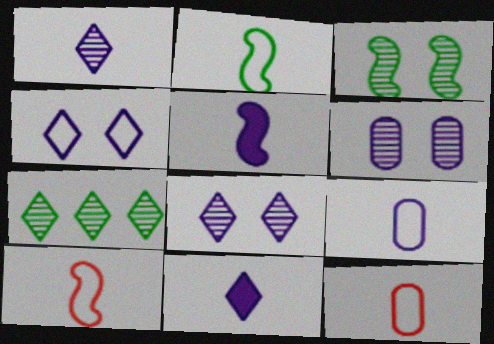[[1, 5, 9]]